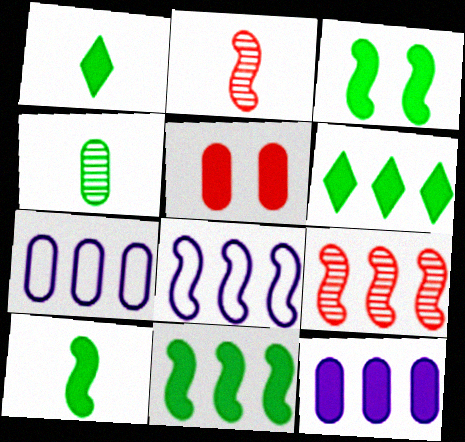[[2, 3, 8], 
[3, 10, 11], 
[4, 5, 7], 
[6, 7, 9], 
[8, 9, 11]]